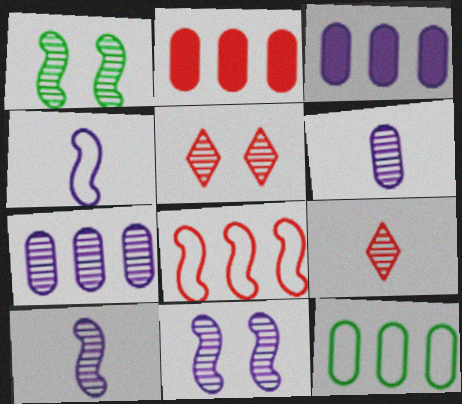[[1, 7, 9], 
[2, 7, 12]]